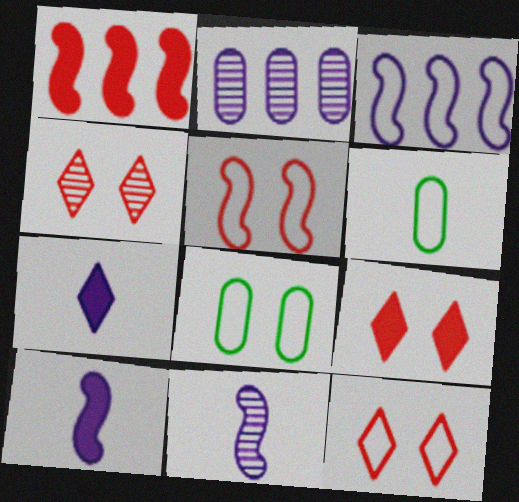[[3, 6, 12], 
[4, 9, 12]]